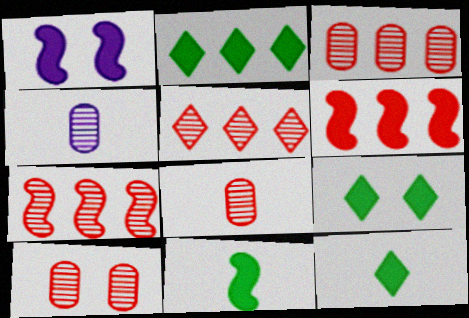[[1, 6, 11], 
[2, 9, 12], 
[3, 5, 7], 
[3, 8, 10]]